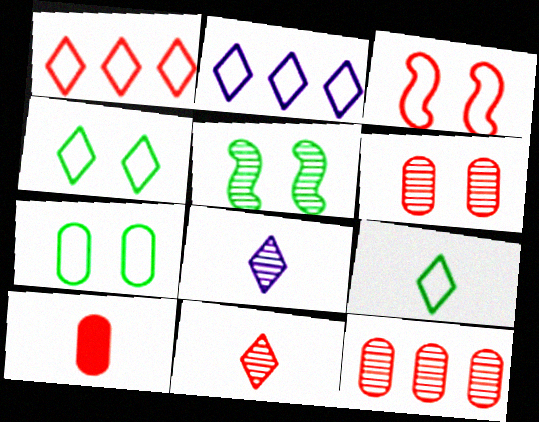[[2, 5, 10], 
[5, 8, 12]]